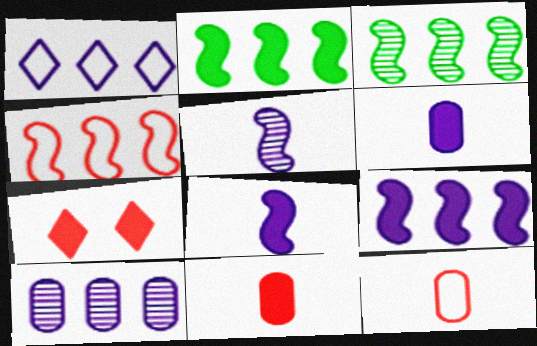[[1, 9, 10], 
[2, 6, 7], 
[3, 4, 9]]